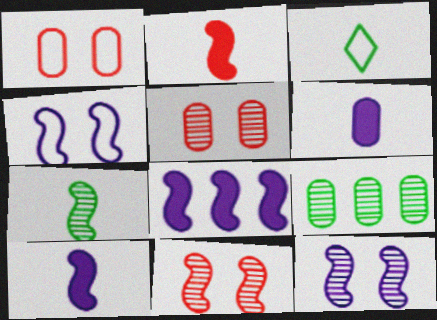[[1, 6, 9], 
[3, 5, 8]]